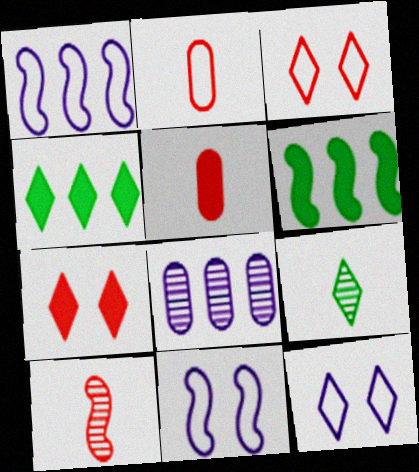[[6, 10, 11]]